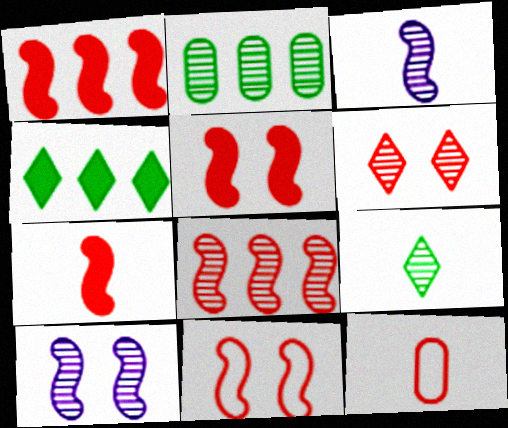[[1, 5, 7], 
[1, 6, 12], 
[2, 3, 6], 
[4, 10, 12], 
[7, 8, 11]]